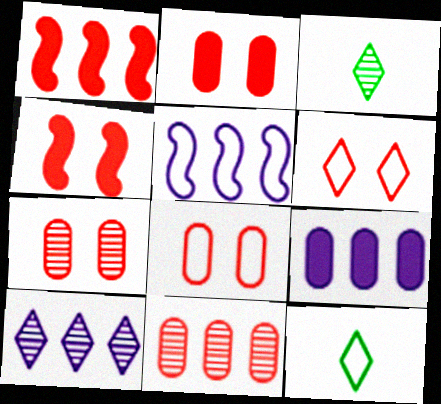[[2, 3, 5], 
[2, 7, 8], 
[4, 6, 7], 
[5, 8, 12], 
[5, 9, 10]]